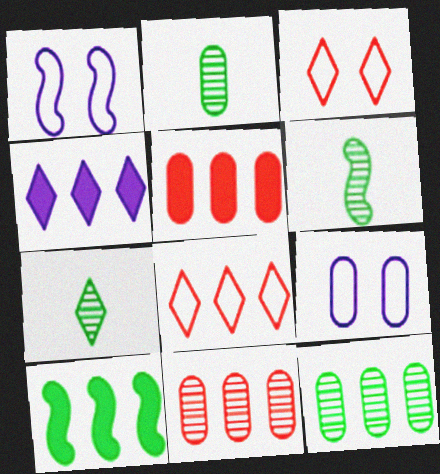[[1, 5, 7], 
[2, 5, 9], 
[2, 6, 7], 
[3, 4, 7], 
[4, 5, 10]]